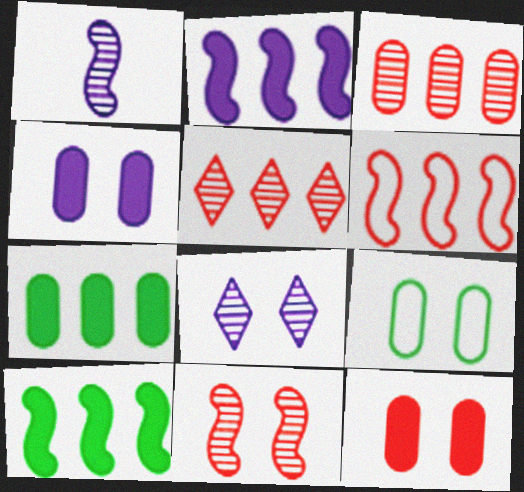[]